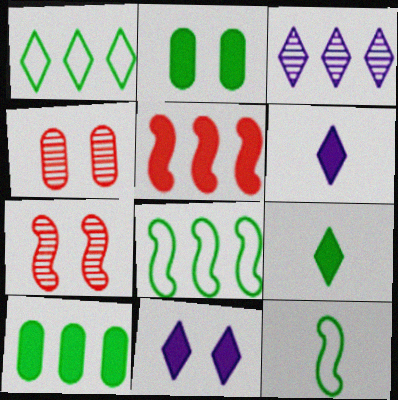[[2, 5, 6], 
[4, 6, 8]]